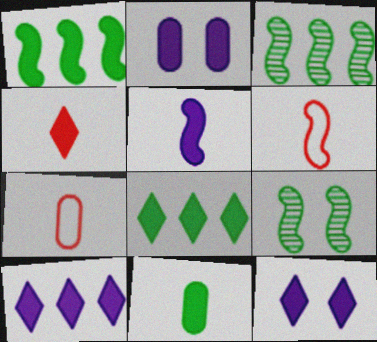[[1, 2, 4], 
[2, 5, 10], 
[3, 7, 12], 
[4, 5, 11], 
[4, 8, 12], 
[7, 9, 10]]